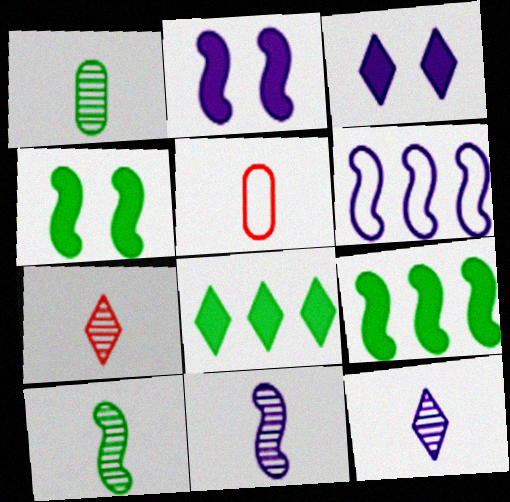[[1, 7, 11], 
[2, 6, 11]]